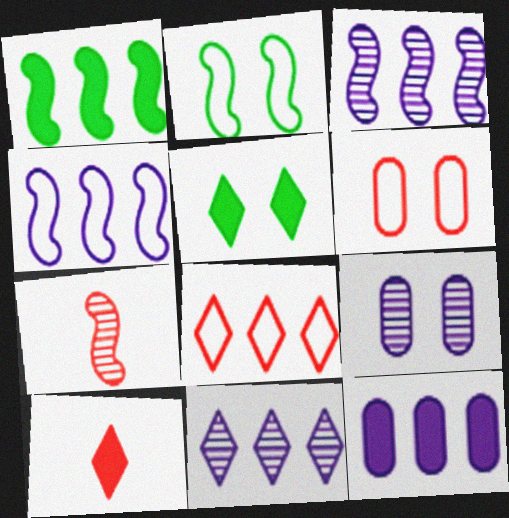[[4, 11, 12]]